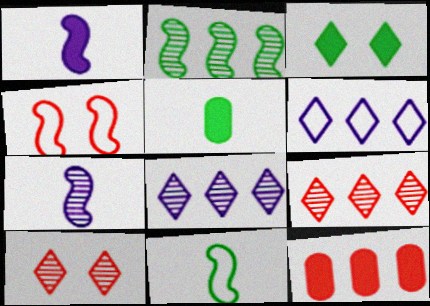[[1, 2, 4], 
[1, 3, 12], 
[2, 6, 12], 
[4, 5, 8]]